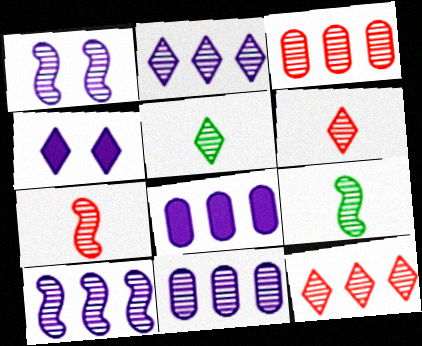[[1, 3, 5], 
[2, 10, 11]]